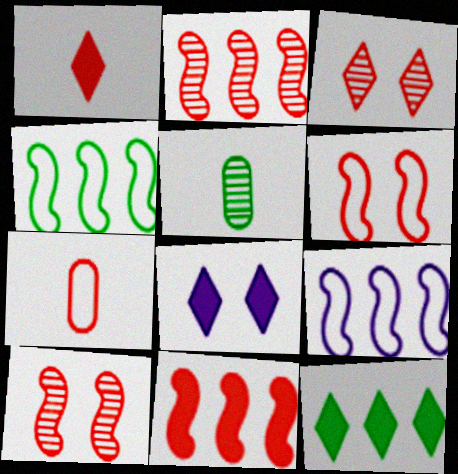[[1, 8, 12], 
[3, 7, 11]]